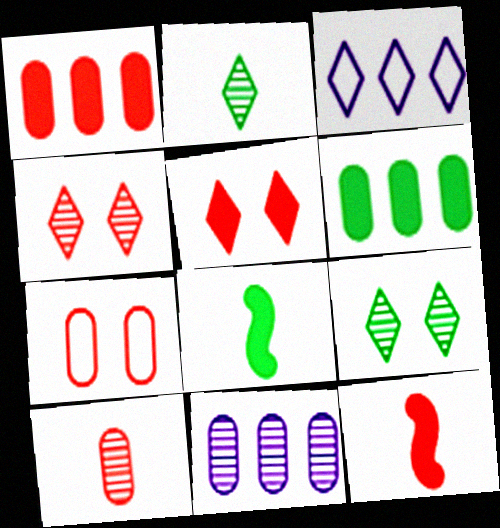[[1, 5, 12], 
[1, 7, 10], 
[2, 3, 5]]